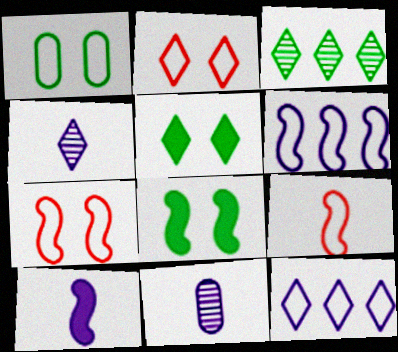[[1, 9, 12]]